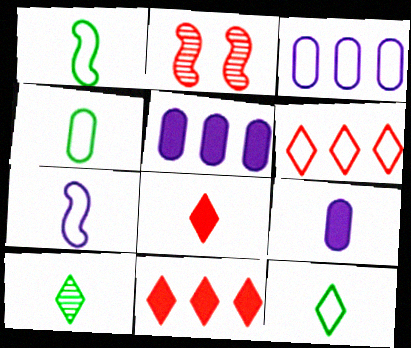[[1, 4, 12], 
[2, 5, 12]]